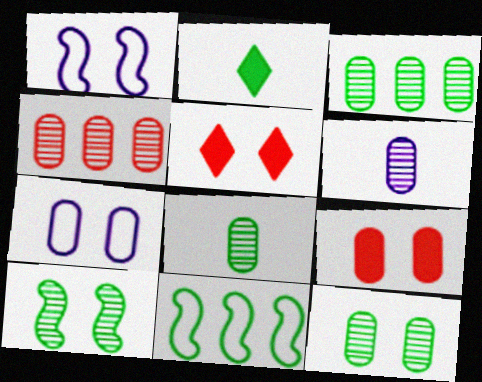[[1, 2, 4], 
[1, 5, 12], 
[2, 11, 12], 
[3, 8, 12], 
[4, 6, 12], 
[5, 6, 11], 
[5, 7, 10], 
[7, 9, 12]]